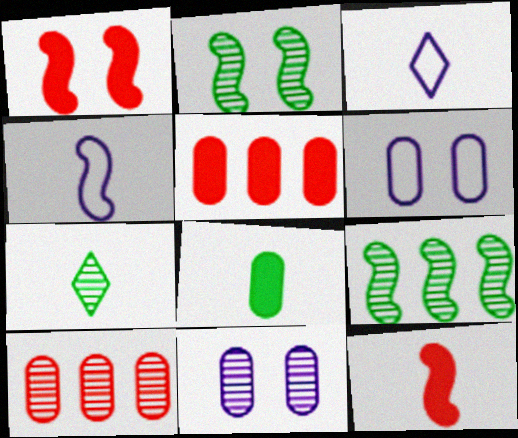[[1, 4, 9], 
[2, 3, 5], 
[6, 8, 10]]